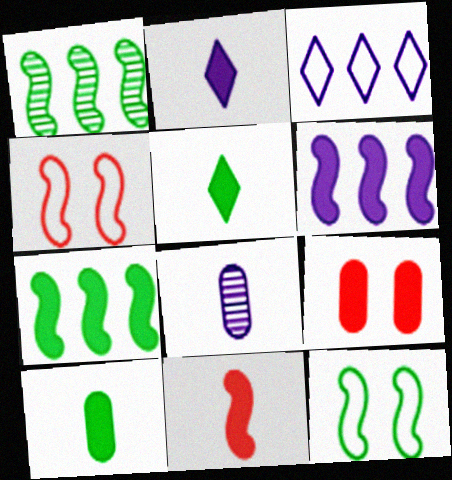[[2, 7, 9], 
[2, 10, 11], 
[5, 6, 9]]